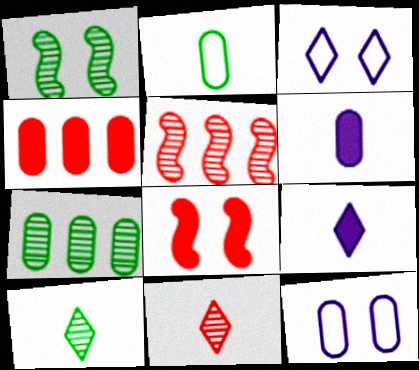[[1, 7, 10]]